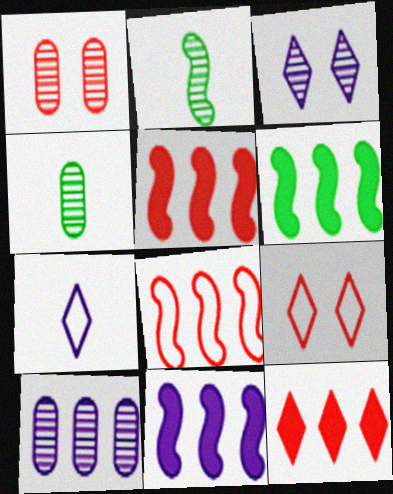[[1, 4, 10], 
[1, 6, 7], 
[4, 9, 11], 
[5, 6, 11]]